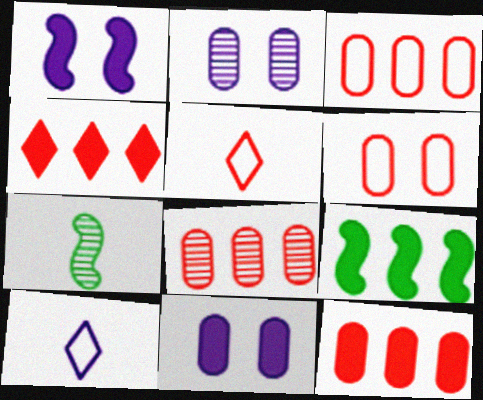[[2, 5, 9], 
[3, 8, 12]]